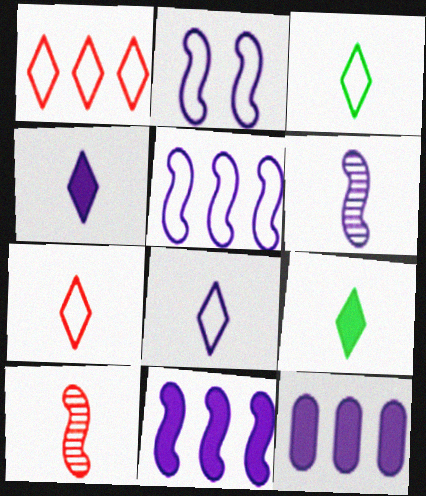[[2, 6, 11], 
[3, 7, 8]]